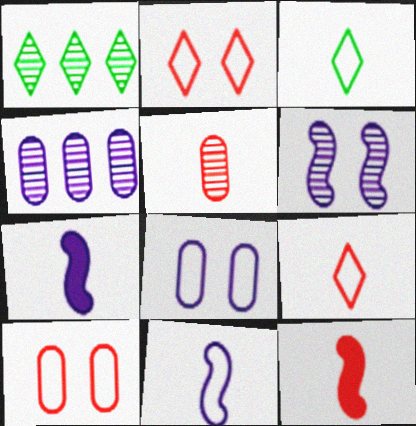[[1, 5, 6], 
[1, 7, 10], 
[1, 8, 12], 
[3, 5, 7], 
[5, 9, 12]]